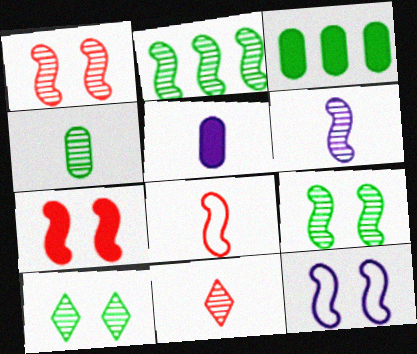[[1, 2, 6], 
[2, 4, 10], 
[3, 11, 12], 
[4, 6, 11], 
[7, 9, 12]]